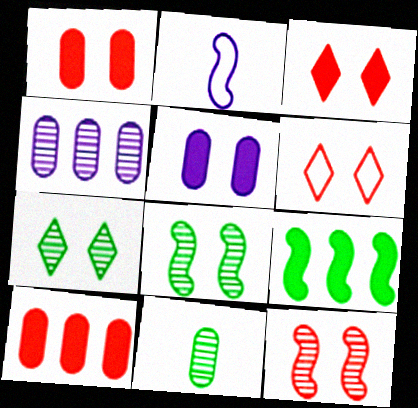[[1, 6, 12], 
[2, 7, 10], 
[2, 9, 12], 
[5, 6, 8]]